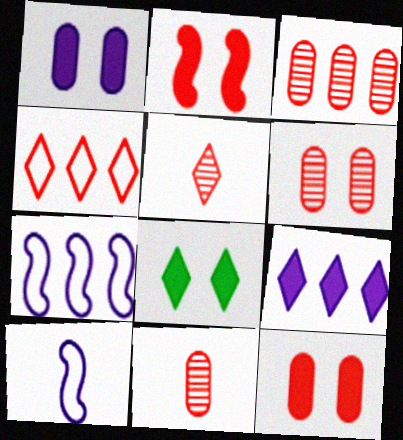[[1, 2, 8], 
[2, 4, 11], 
[3, 6, 11], 
[3, 8, 10], 
[7, 8, 11]]